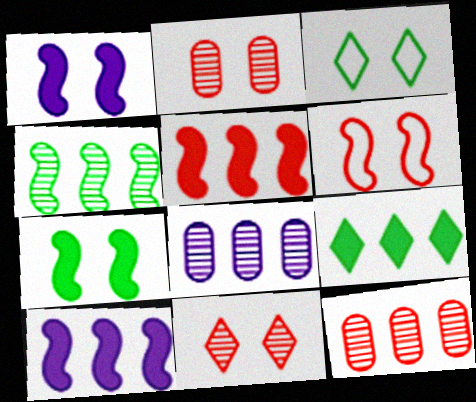[[1, 2, 3]]